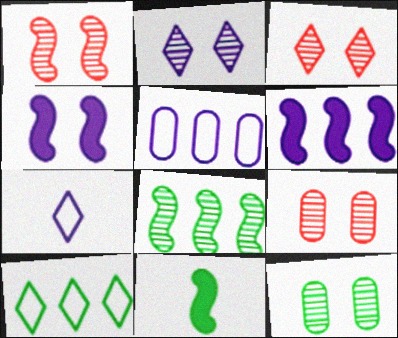[[1, 2, 12], 
[1, 3, 9], 
[3, 5, 11], 
[10, 11, 12]]